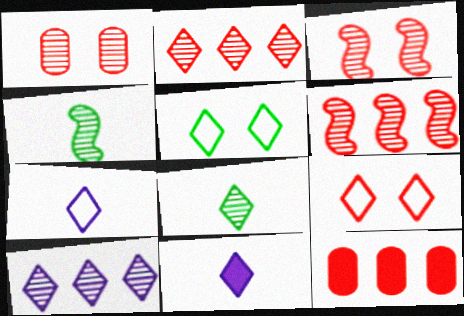[[1, 4, 10], 
[2, 5, 11]]